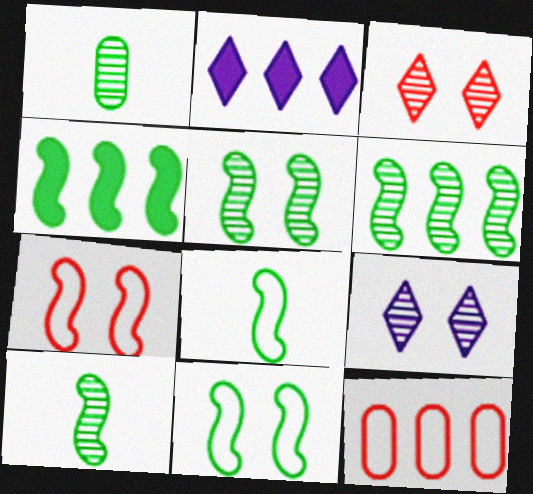[[1, 2, 7], 
[2, 6, 12], 
[4, 5, 8], 
[4, 10, 11], 
[5, 6, 10]]